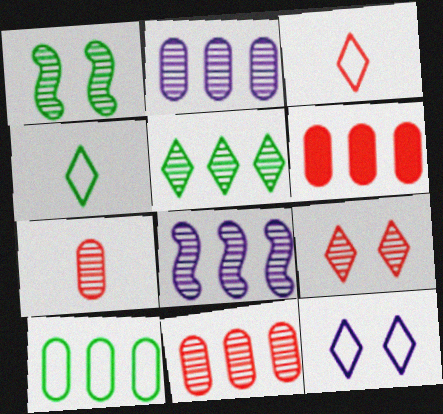[[2, 6, 10], 
[5, 8, 11]]